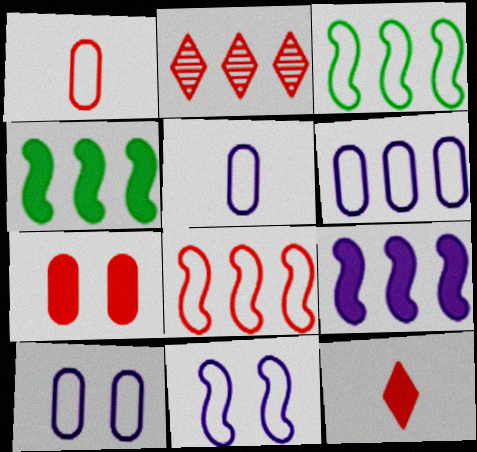[[2, 4, 6], 
[5, 6, 10]]